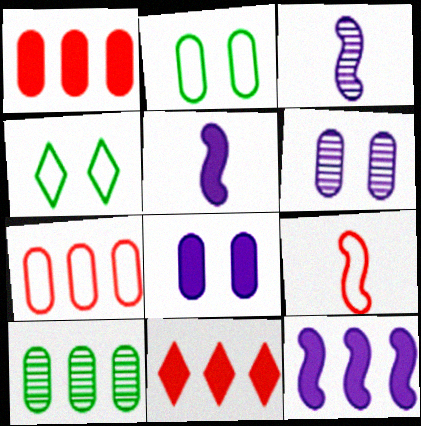[[1, 3, 4], 
[2, 3, 11]]